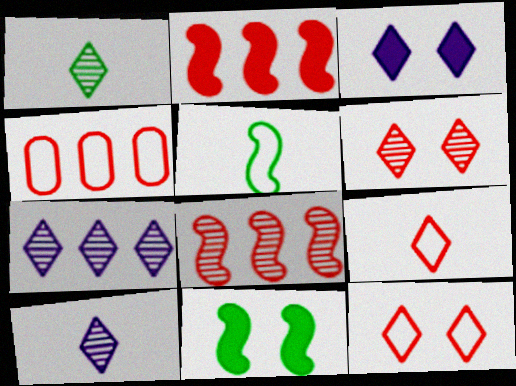[[1, 6, 7], 
[4, 10, 11]]